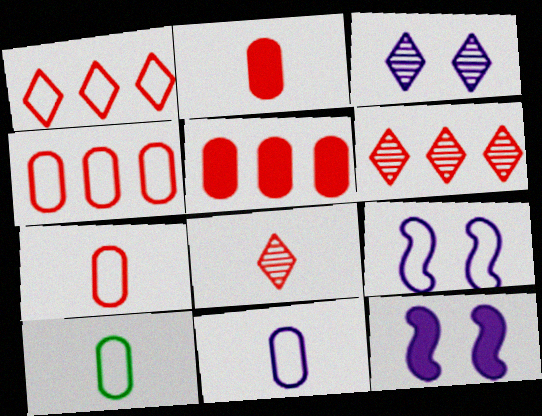[[1, 9, 10], 
[6, 10, 12], 
[7, 10, 11]]